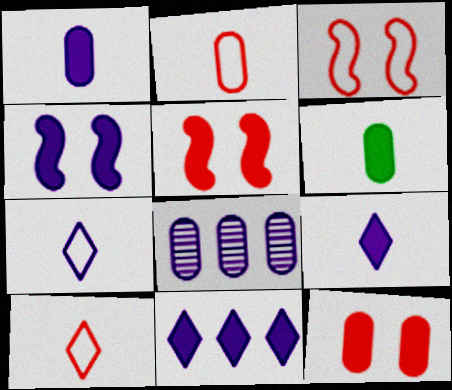[[1, 4, 11], 
[4, 7, 8], 
[5, 6, 11]]